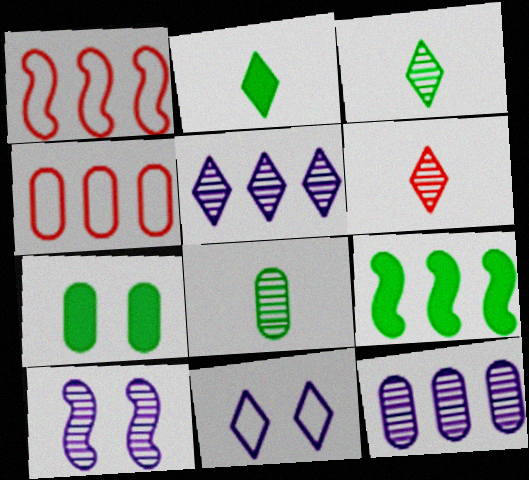[[2, 4, 10], 
[2, 7, 9], 
[4, 5, 9]]